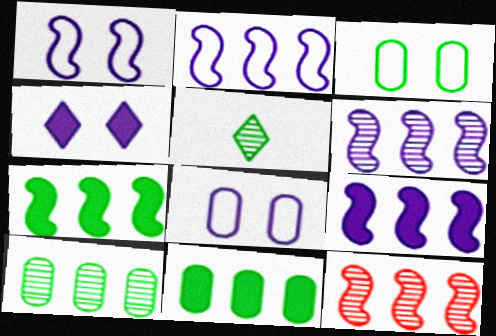[[2, 6, 9], 
[2, 7, 12], 
[3, 5, 7]]